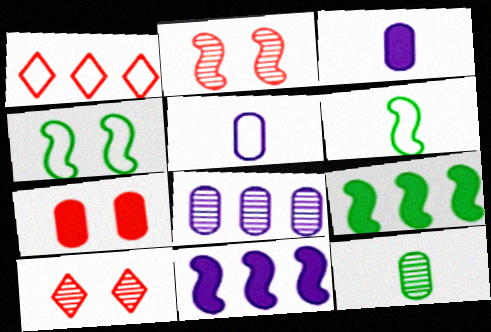[[1, 4, 5], 
[1, 8, 9], 
[2, 6, 11], 
[5, 9, 10]]